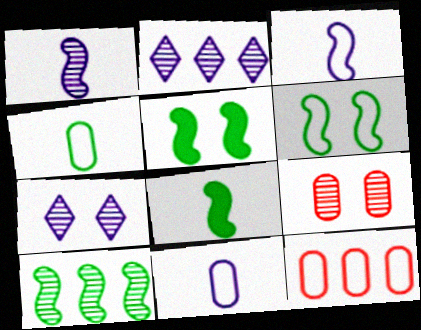[[6, 8, 10], 
[7, 8, 12]]